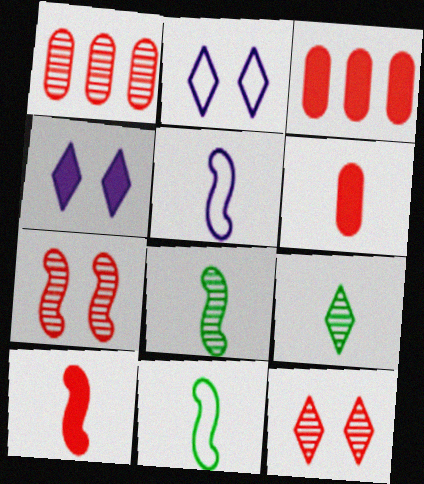[[1, 4, 11], 
[2, 3, 8], 
[5, 6, 9], 
[5, 8, 10]]